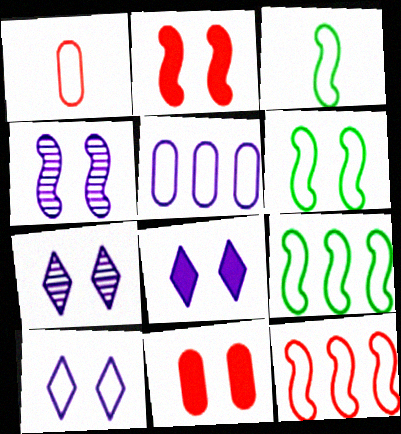[[1, 9, 10], 
[2, 4, 6], 
[3, 6, 9], 
[6, 7, 11], 
[7, 8, 10]]